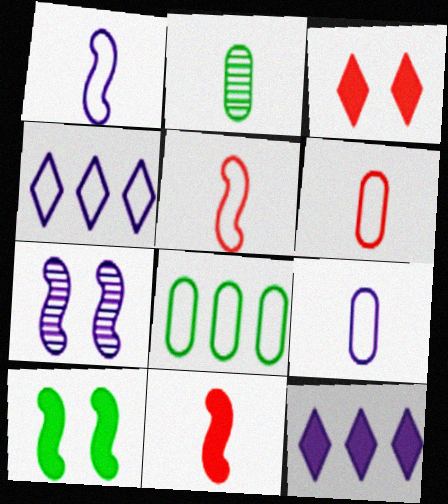[[7, 9, 12]]